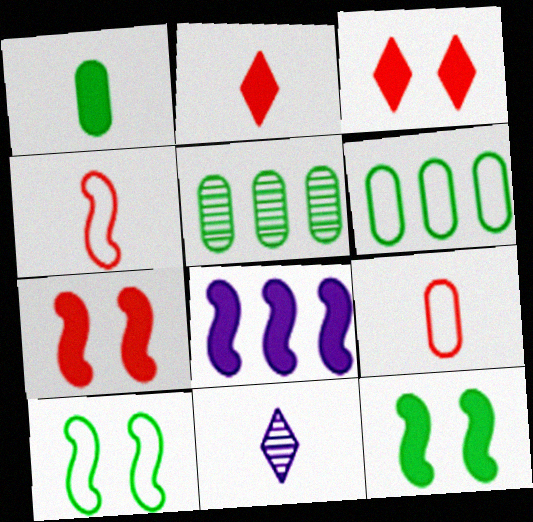[[1, 3, 8], 
[1, 4, 11], 
[6, 7, 11]]